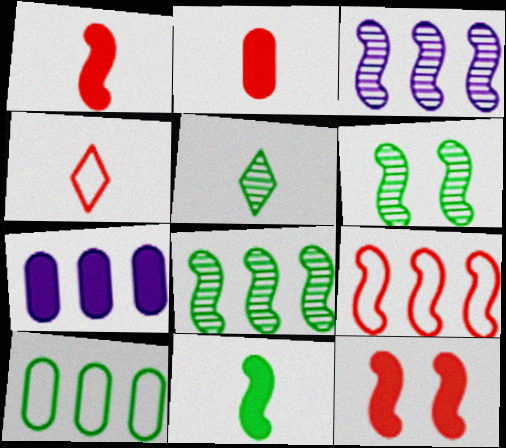[[4, 6, 7]]